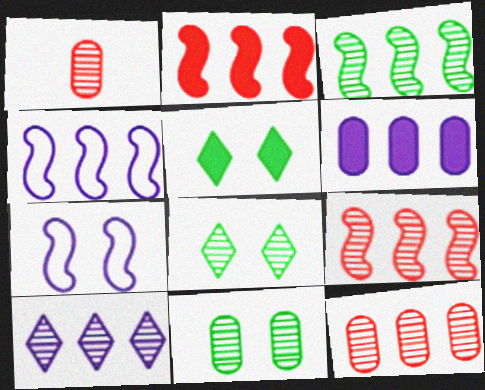[[1, 4, 5], 
[2, 3, 4], 
[3, 10, 12], 
[4, 6, 10]]